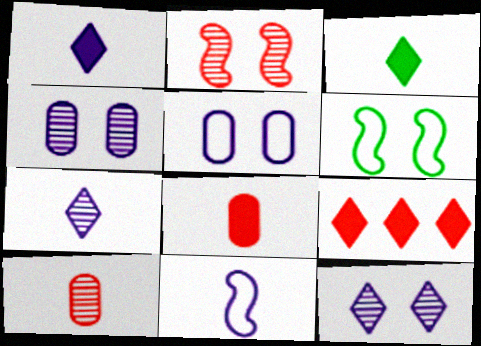[[3, 10, 11]]